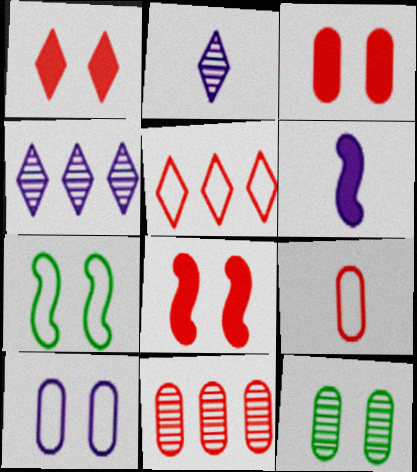[[1, 3, 8], 
[3, 9, 11], 
[3, 10, 12], 
[4, 6, 10], 
[5, 6, 12]]